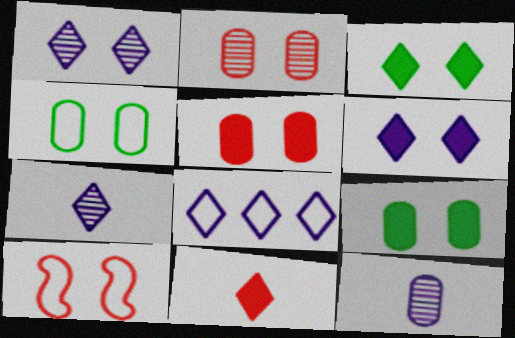[[1, 9, 10], 
[6, 7, 8]]